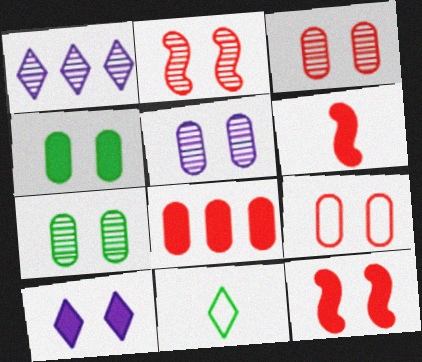[[3, 5, 7], 
[4, 5, 9], 
[4, 10, 12]]